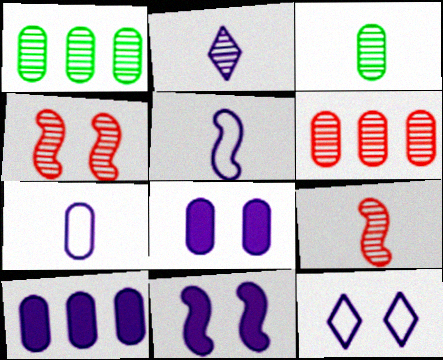[[1, 2, 4], 
[2, 3, 9]]